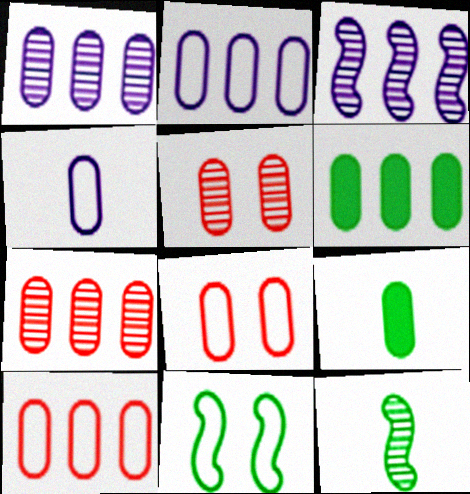[[1, 6, 10], 
[1, 8, 9], 
[2, 5, 9], 
[2, 6, 7], 
[4, 5, 6]]